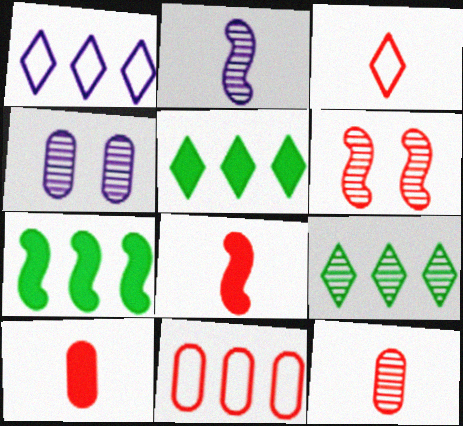[[3, 4, 7], 
[3, 8, 12]]